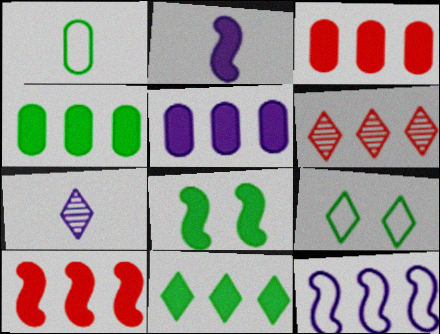[[2, 8, 10], 
[3, 4, 5], 
[4, 6, 12], 
[5, 10, 11]]